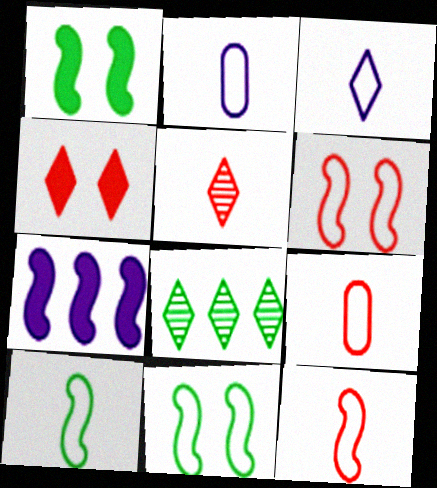[[3, 4, 8], 
[3, 9, 10]]